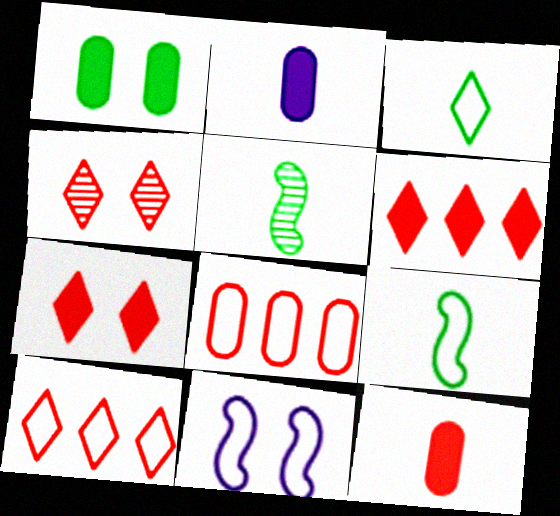[[1, 4, 11], 
[3, 8, 11]]